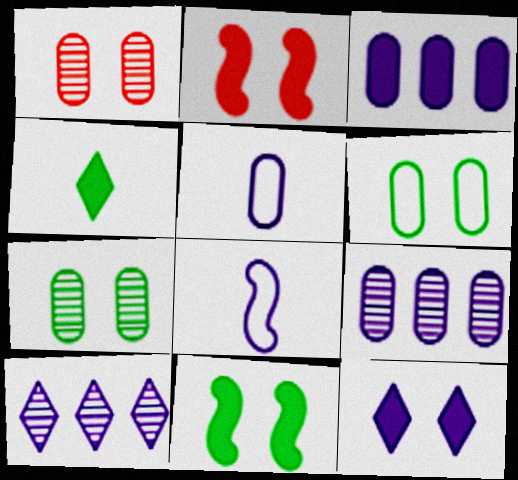[[2, 3, 4], 
[8, 9, 12]]